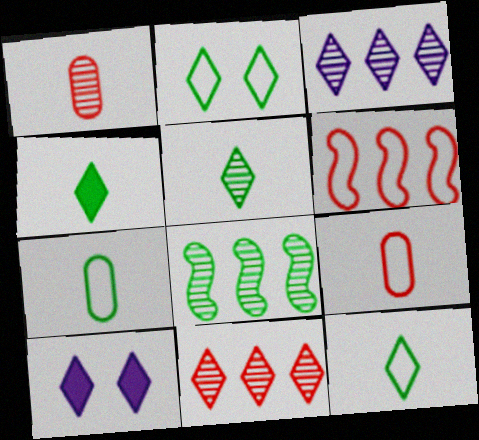[[4, 5, 12], 
[8, 9, 10], 
[10, 11, 12]]